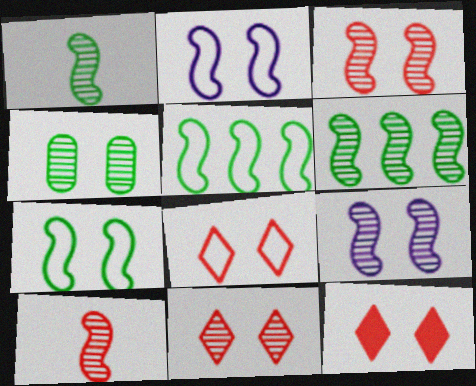[[2, 4, 12], 
[4, 9, 11], 
[6, 9, 10], 
[8, 11, 12]]